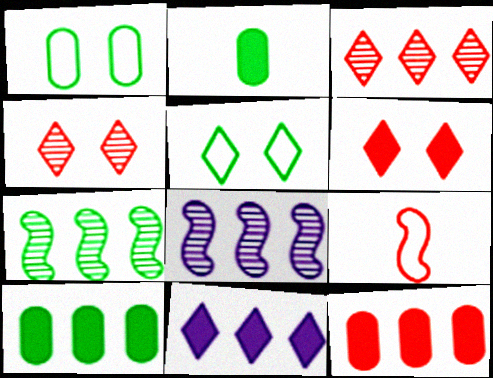[[2, 5, 7], 
[4, 9, 12]]